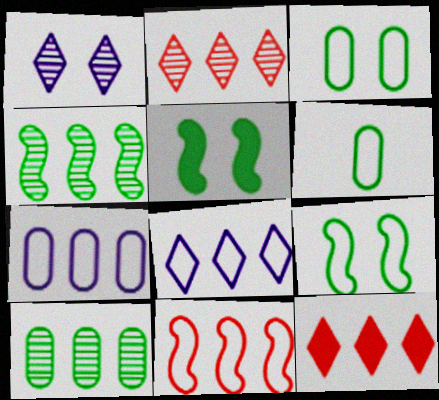[[4, 7, 12]]